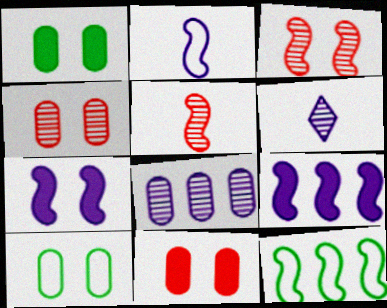[[5, 7, 12], 
[6, 11, 12]]